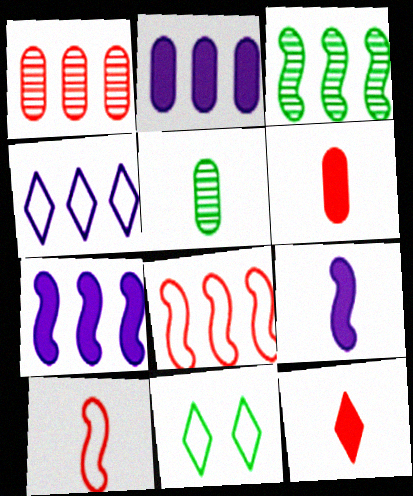[[1, 9, 11], 
[3, 7, 8]]